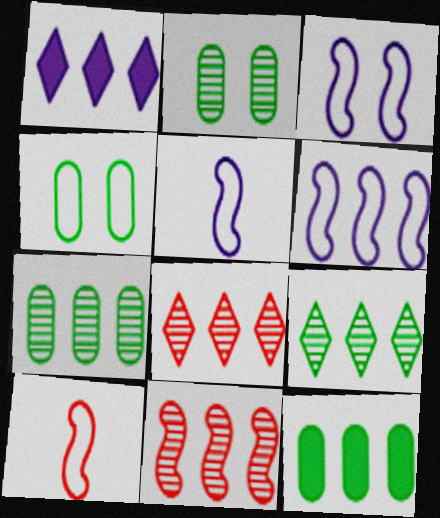[[1, 2, 10], 
[3, 5, 6], 
[6, 8, 12]]